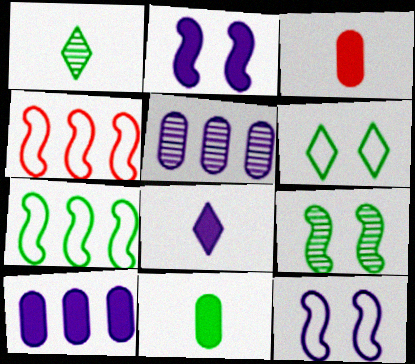[[2, 8, 10], 
[5, 8, 12]]